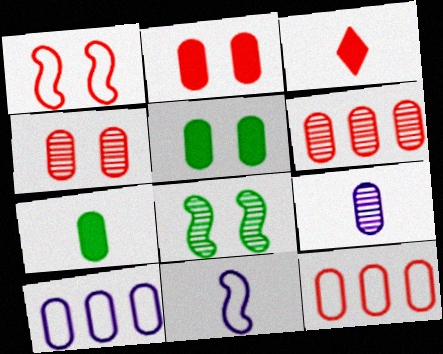[[1, 3, 6], 
[3, 8, 10], 
[4, 7, 10], 
[5, 9, 12]]